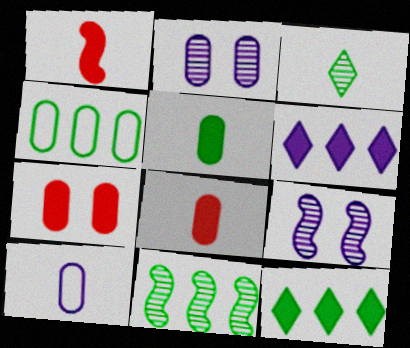[[1, 3, 10], 
[2, 4, 8], 
[4, 11, 12], 
[6, 9, 10]]